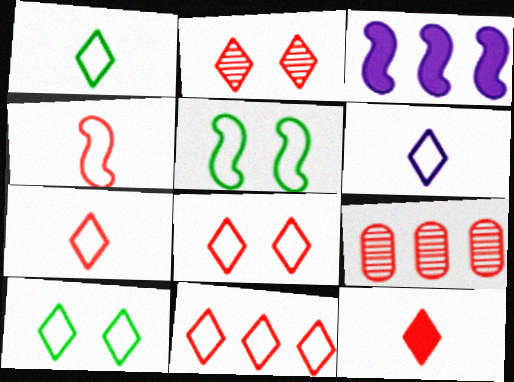[[1, 6, 7], 
[2, 11, 12], 
[6, 10, 11], 
[7, 8, 11]]